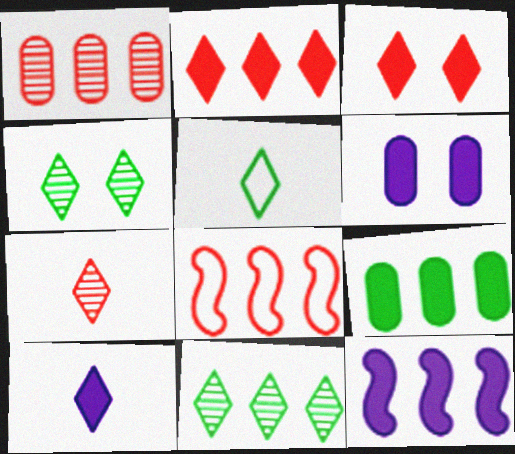[[1, 2, 8], 
[2, 9, 12], 
[5, 7, 10], 
[6, 10, 12]]